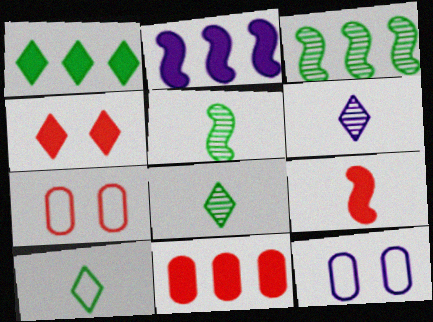[[1, 2, 11], 
[2, 6, 12], 
[2, 7, 8], 
[4, 9, 11]]